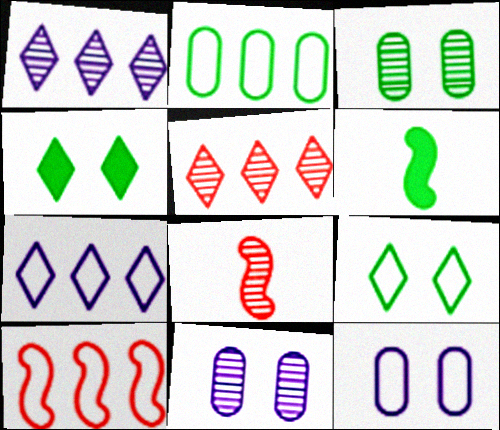[[1, 3, 8], 
[2, 7, 10], 
[5, 6, 12]]